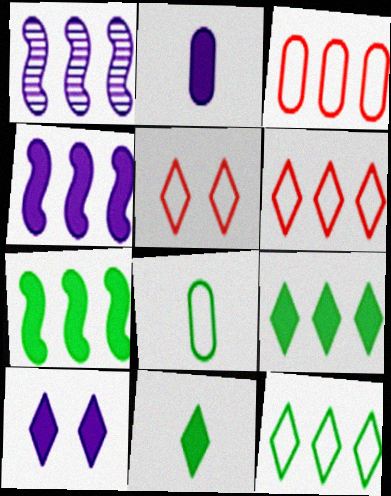[[1, 3, 9], 
[2, 4, 10]]